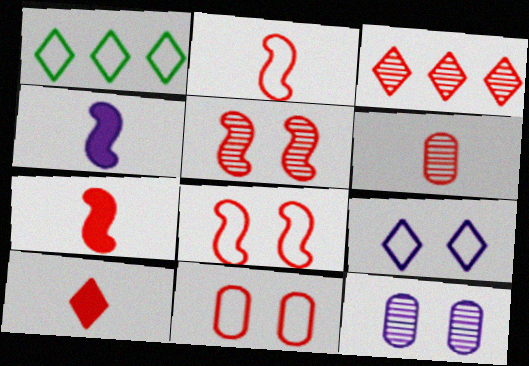[[1, 7, 12], 
[2, 6, 10], 
[3, 5, 6], 
[3, 7, 11]]